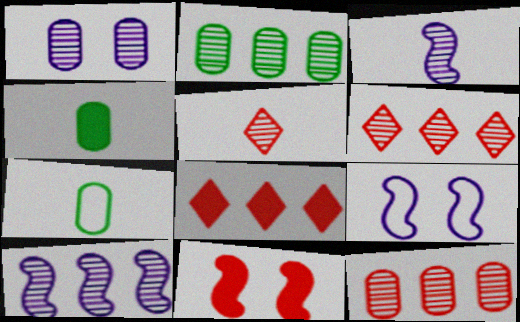[[2, 6, 10], 
[4, 6, 9]]